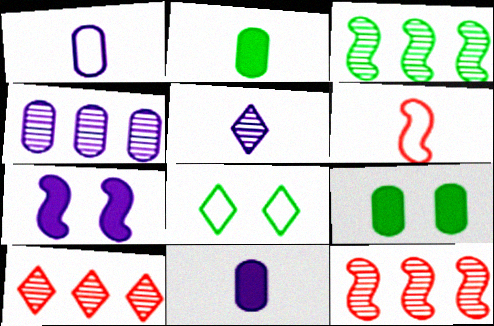[[2, 3, 8], 
[2, 5, 6], 
[3, 4, 10], 
[3, 6, 7], 
[8, 11, 12]]